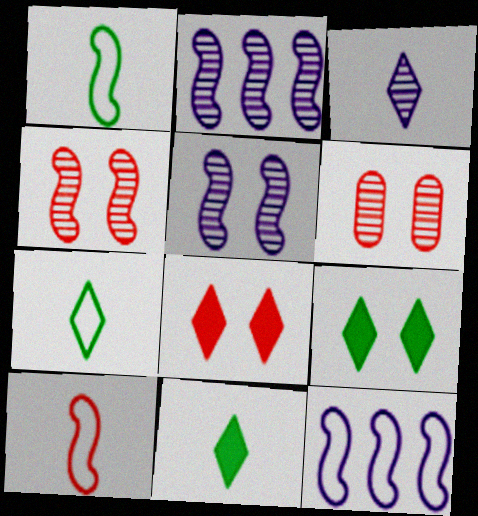[[6, 11, 12]]